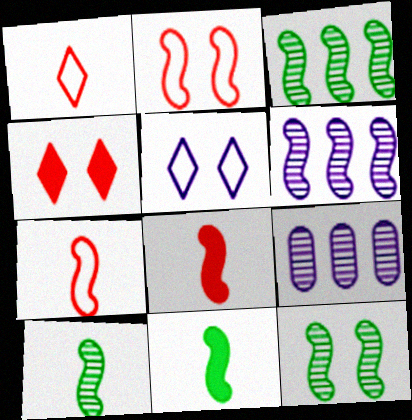[[2, 6, 11], 
[3, 10, 12]]